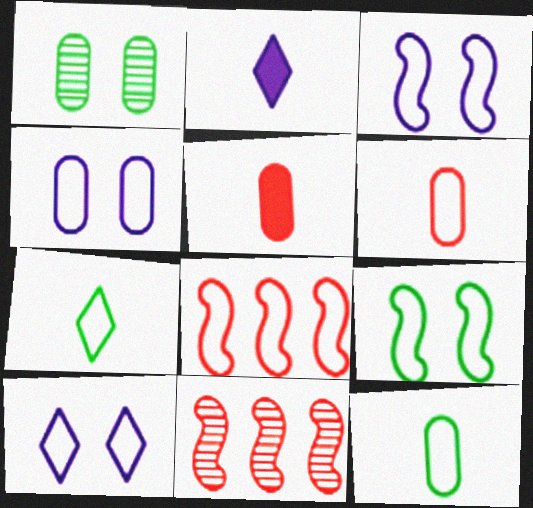[[1, 2, 8], 
[3, 4, 10], 
[4, 7, 8], 
[8, 10, 12]]